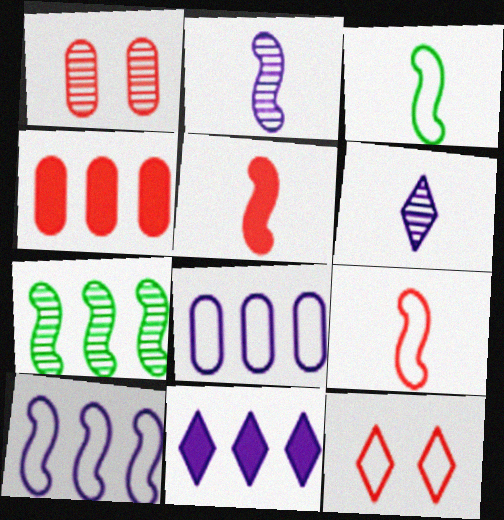[[1, 3, 11], 
[1, 6, 7], 
[2, 3, 5], 
[3, 8, 12]]